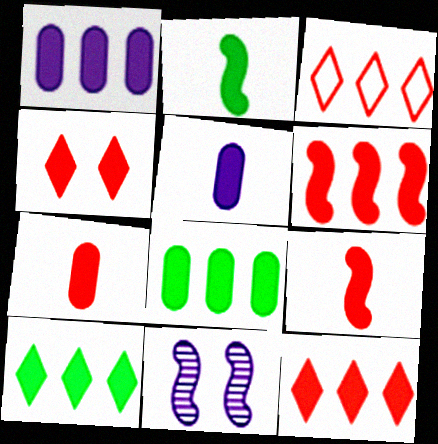[[1, 2, 4], 
[1, 6, 10], 
[4, 6, 7]]